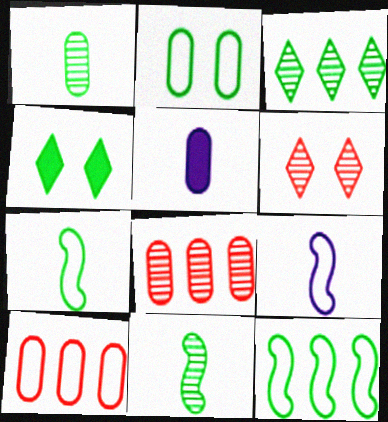[[1, 4, 12], 
[2, 5, 8], 
[4, 8, 9], 
[5, 6, 12]]